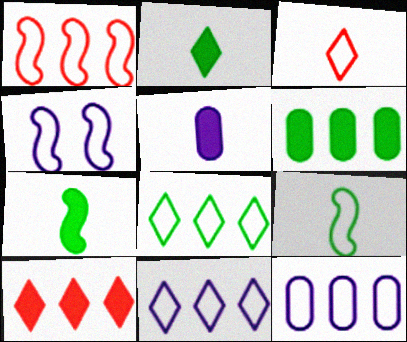[[1, 4, 9], 
[1, 8, 12]]